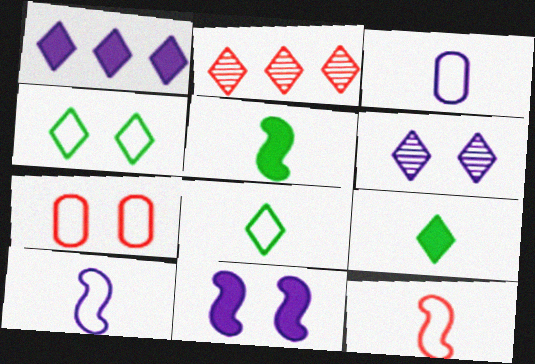[[3, 8, 12]]